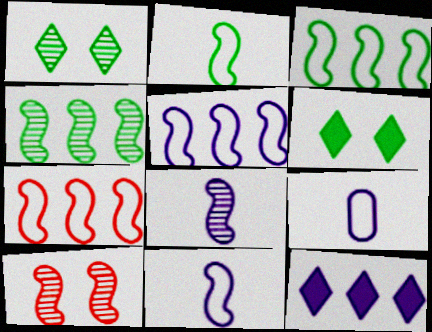[[3, 5, 7], 
[4, 8, 10]]